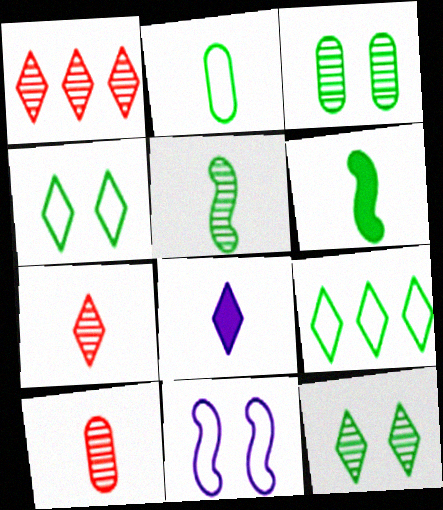[[1, 4, 8], 
[3, 6, 9]]